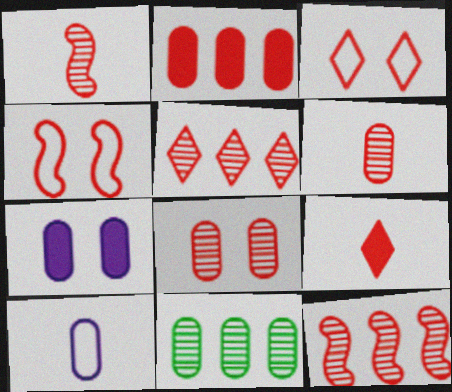[[1, 2, 3], 
[1, 5, 8], 
[3, 5, 9]]